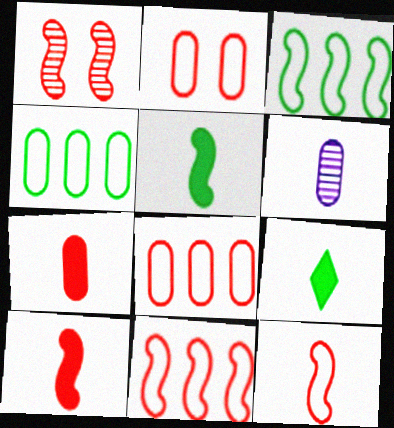[[1, 10, 11], 
[6, 9, 12]]